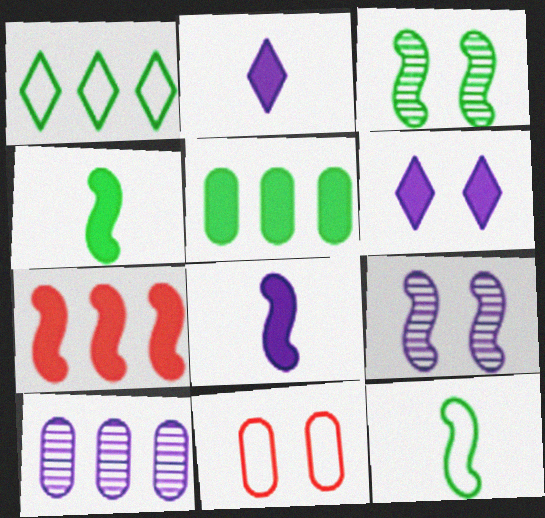[[1, 7, 10], 
[3, 6, 11], 
[7, 9, 12]]